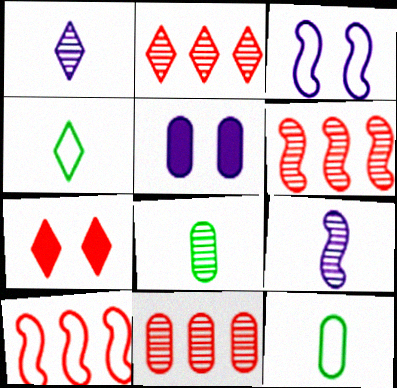[[2, 6, 11], 
[4, 5, 6], 
[5, 11, 12]]